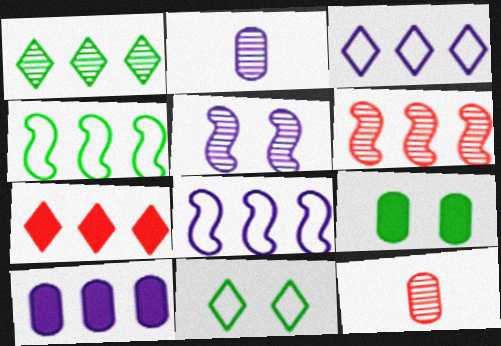[[1, 3, 7], 
[1, 5, 12]]